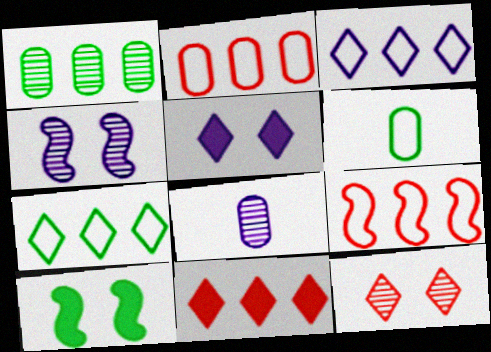[[4, 6, 11]]